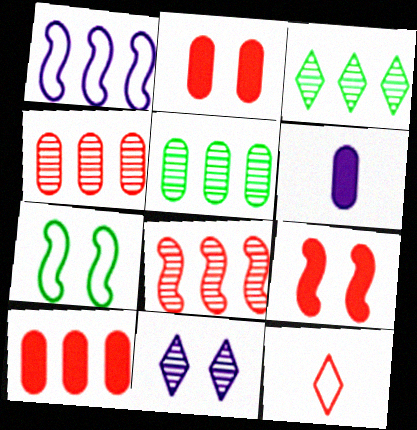[[1, 3, 10], 
[1, 6, 11], 
[2, 7, 11], 
[2, 8, 12], 
[4, 9, 12]]